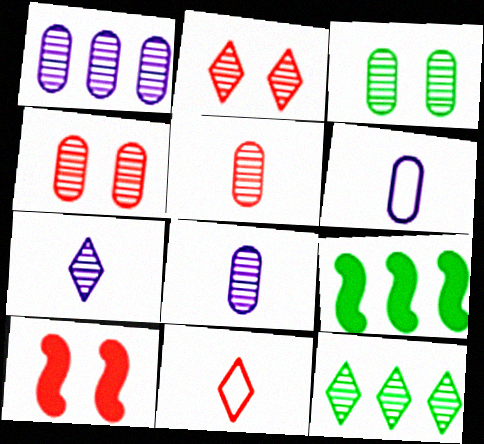[[1, 3, 5], 
[2, 6, 9], 
[2, 7, 12], 
[6, 10, 12]]